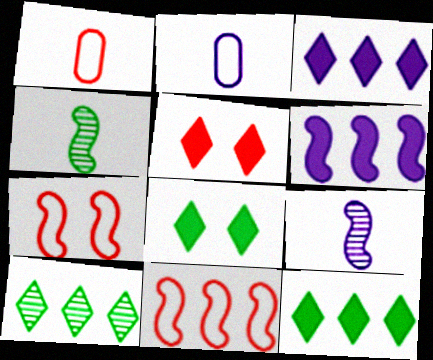[[4, 6, 7]]